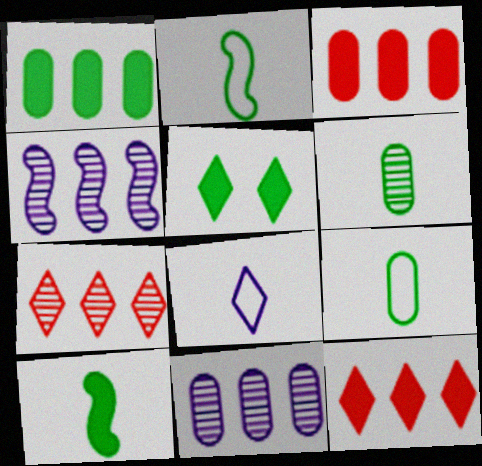[[1, 5, 10], 
[5, 7, 8]]